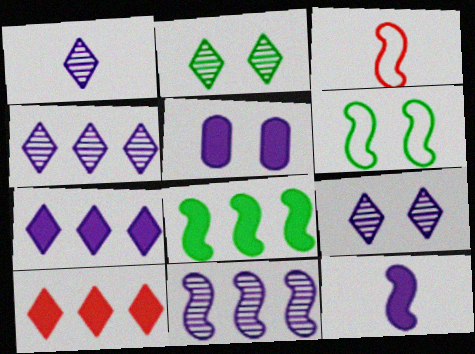[[1, 4, 9], 
[5, 7, 12]]